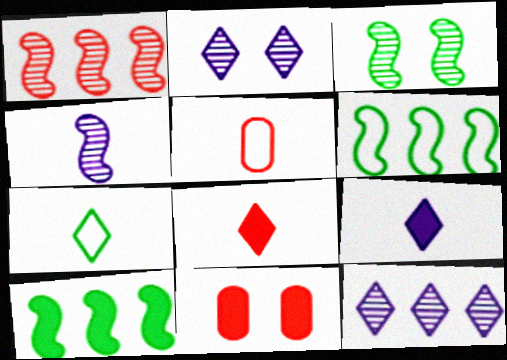[[1, 3, 4], 
[2, 5, 10], 
[9, 10, 11]]